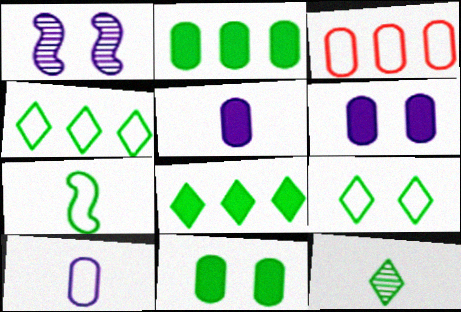[[8, 9, 12]]